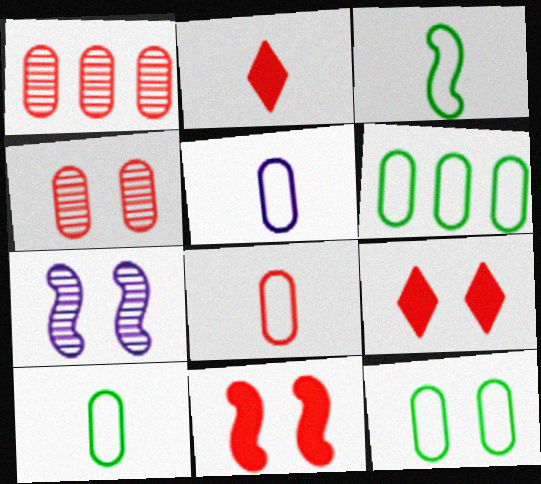[[2, 6, 7], 
[5, 8, 10], 
[6, 10, 12], 
[7, 9, 12]]